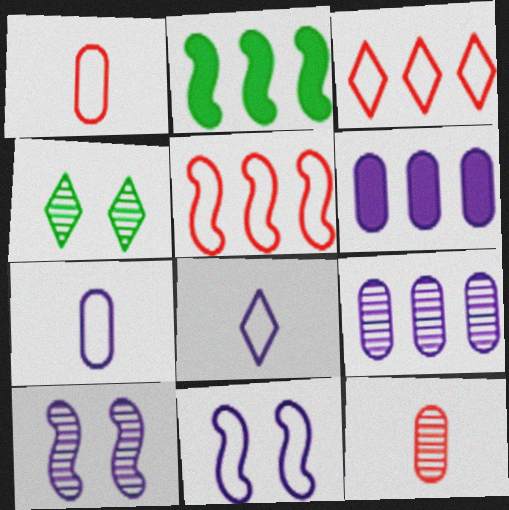[[2, 3, 9], 
[6, 8, 10]]